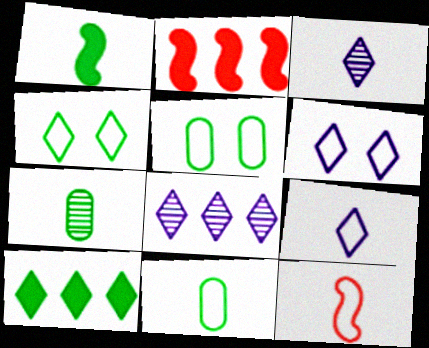[[2, 3, 5], 
[2, 6, 7], 
[9, 11, 12]]